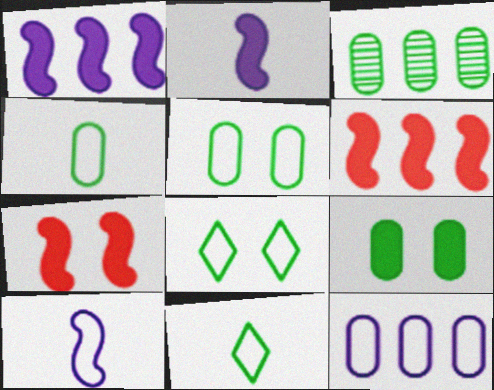[[3, 4, 9]]